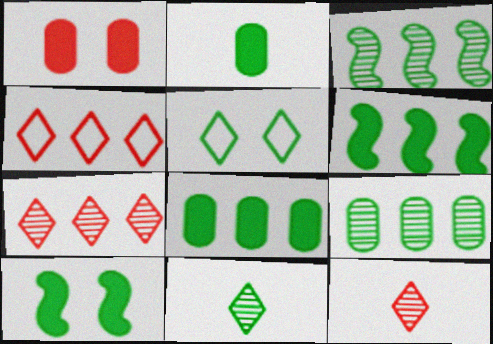[[2, 3, 5]]